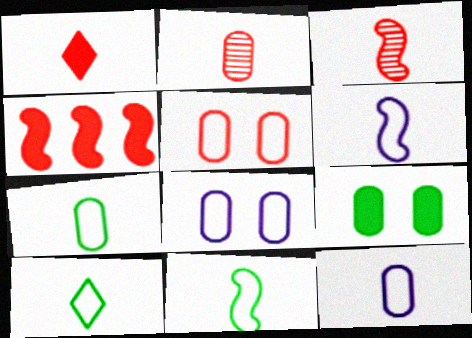[[7, 10, 11]]